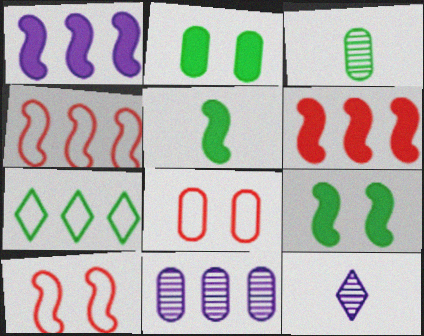[[2, 4, 12], 
[3, 7, 9], 
[6, 7, 11]]